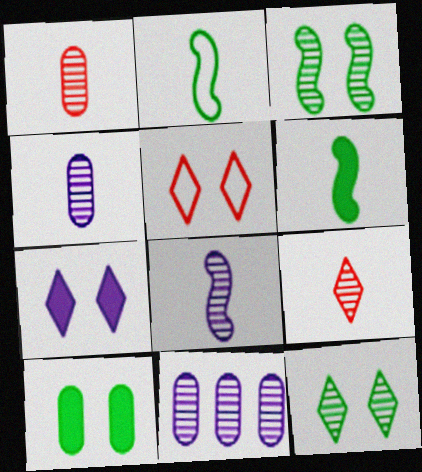[[3, 9, 11], 
[5, 6, 11], 
[5, 7, 12]]